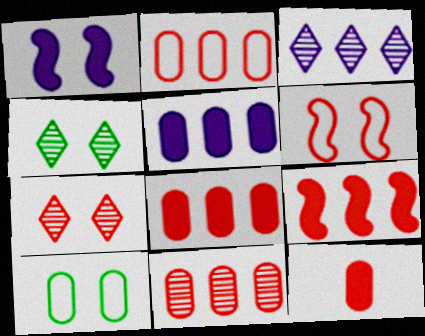[[1, 7, 10], 
[2, 8, 11]]